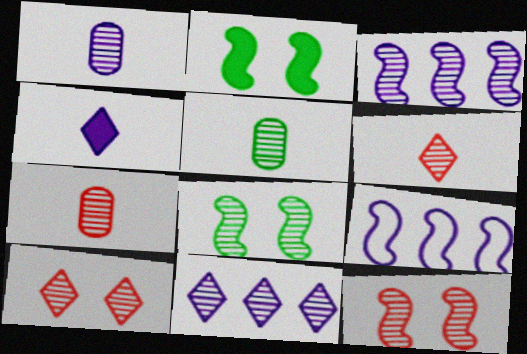[[1, 5, 7], 
[3, 5, 10], 
[5, 11, 12], 
[7, 8, 11]]